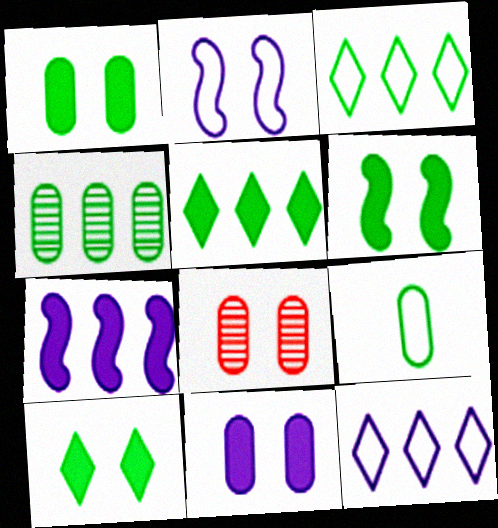[[1, 4, 9], 
[1, 6, 10], 
[2, 8, 10]]